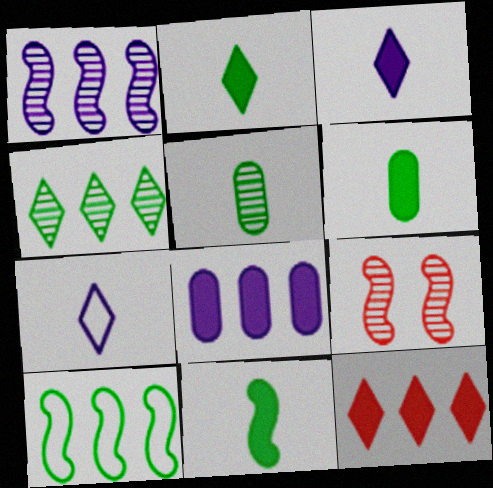[[2, 6, 11]]